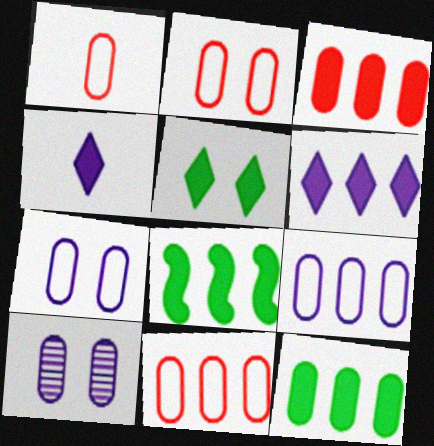[[1, 2, 11], 
[1, 10, 12], 
[3, 6, 8]]